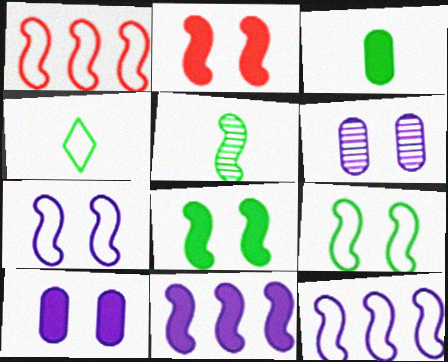[[2, 5, 12], 
[3, 4, 5]]